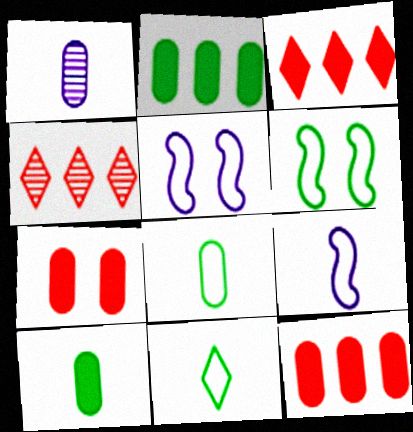[[1, 3, 6], 
[4, 5, 10]]